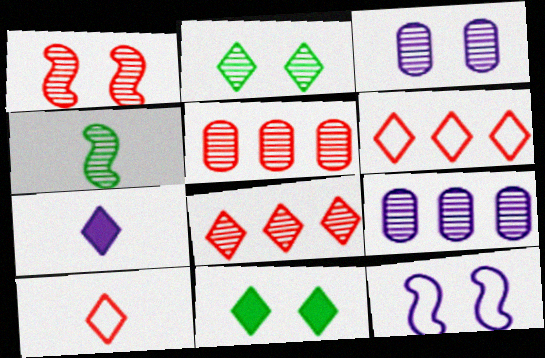[[1, 2, 3], 
[2, 6, 7], 
[3, 4, 8], 
[7, 9, 12]]